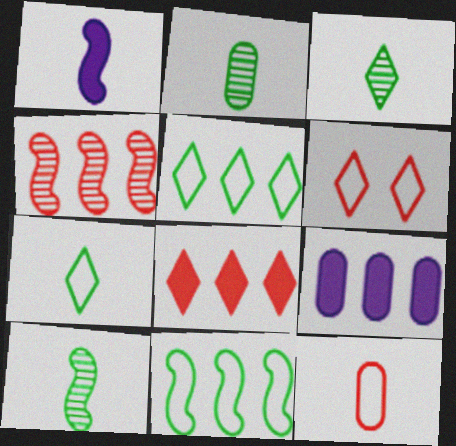[[1, 3, 12], 
[2, 3, 10], 
[4, 5, 9], 
[6, 9, 10]]